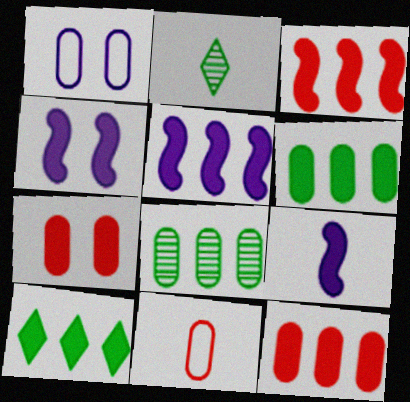[[1, 2, 3], 
[2, 9, 11], 
[4, 5, 9], 
[5, 10, 12], 
[7, 9, 10]]